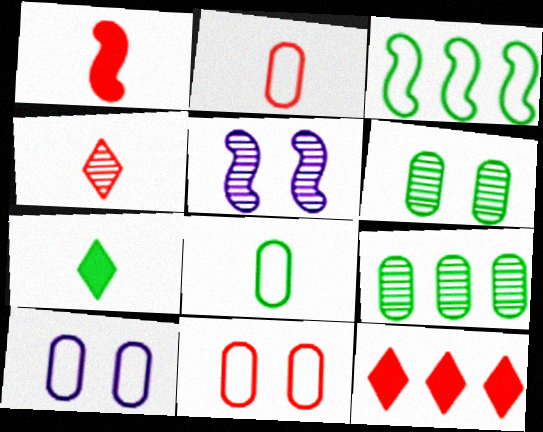[[1, 2, 4], 
[1, 3, 5], 
[3, 6, 7], 
[4, 5, 9], 
[5, 8, 12]]